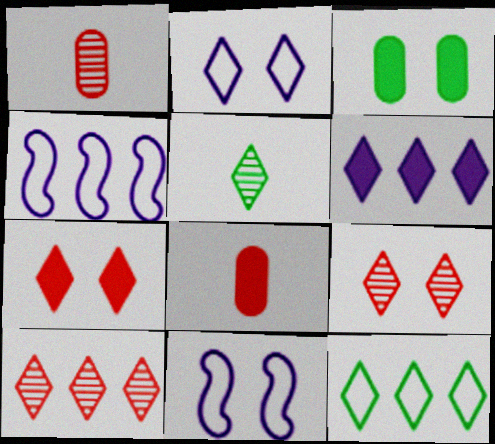[[3, 9, 11], 
[6, 10, 12]]